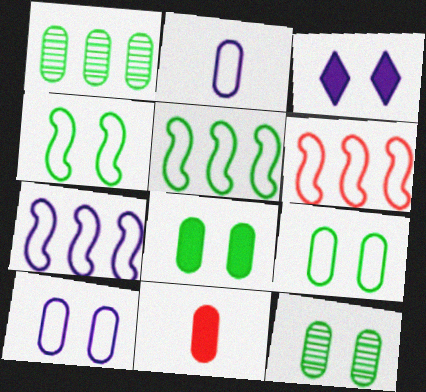[[1, 10, 11], 
[5, 6, 7], 
[8, 9, 12]]